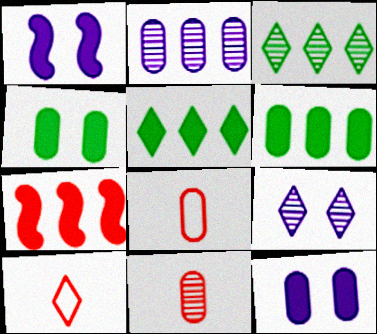[[1, 3, 8], 
[2, 4, 8], 
[5, 9, 10]]